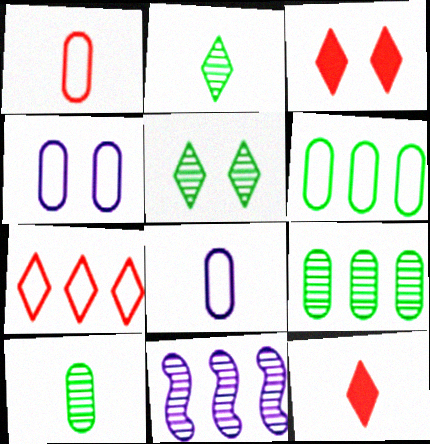[[1, 4, 6]]